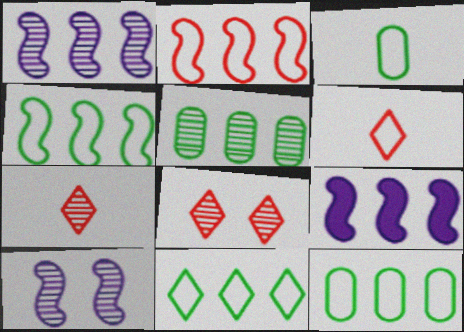[[3, 8, 9], 
[4, 11, 12], 
[5, 7, 10]]